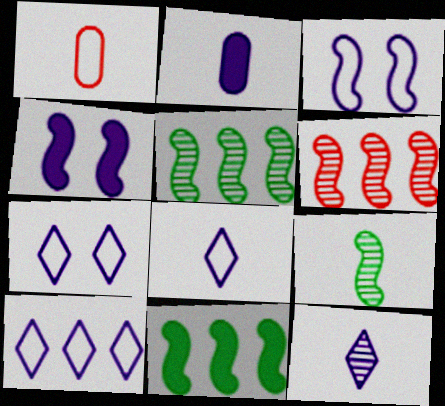[[7, 8, 10]]